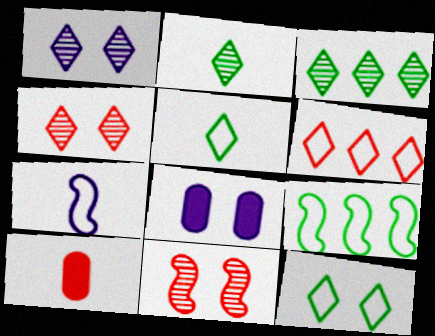[[1, 9, 10], 
[2, 7, 10], 
[6, 10, 11], 
[8, 11, 12]]